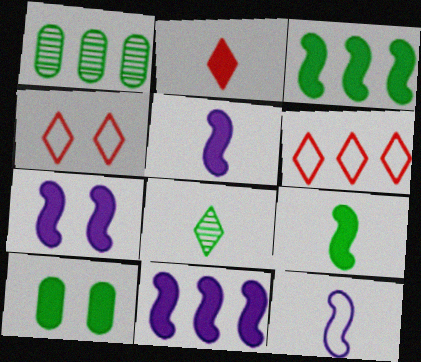[[1, 4, 5], 
[1, 6, 11], 
[2, 10, 11], 
[5, 7, 11]]